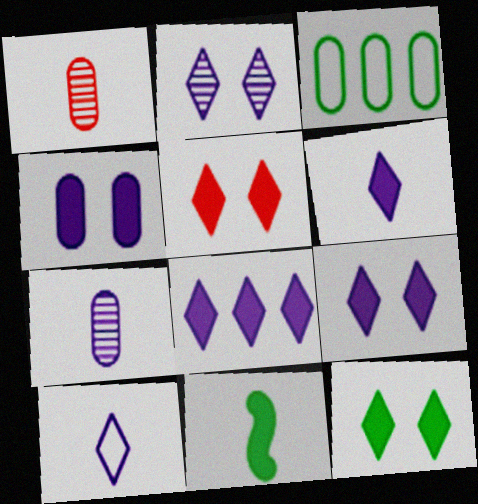[[1, 3, 4], 
[1, 10, 11], 
[2, 8, 10], 
[5, 9, 12], 
[6, 8, 9]]